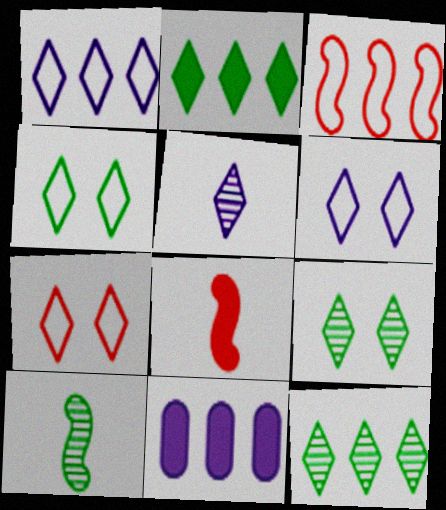[[2, 5, 7], 
[3, 11, 12], 
[4, 6, 7], 
[7, 10, 11]]